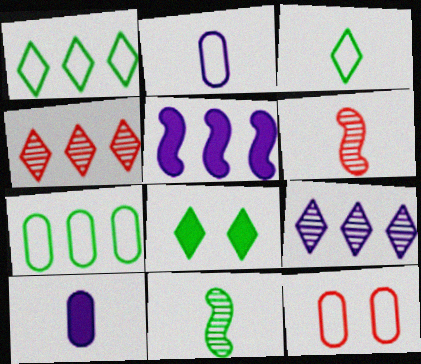[[2, 7, 12], 
[3, 6, 10], 
[4, 5, 7], 
[7, 8, 11]]